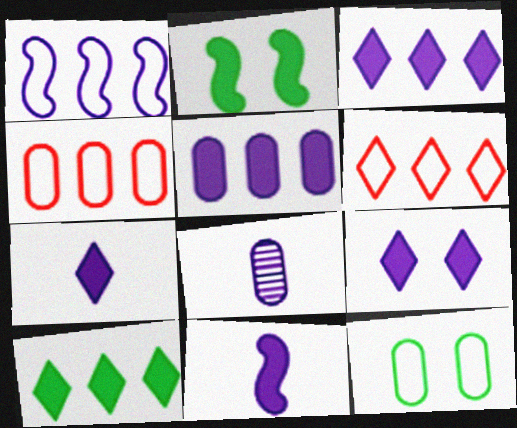[[1, 8, 9], 
[2, 6, 8], 
[3, 7, 9], 
[5, 9, 11]]